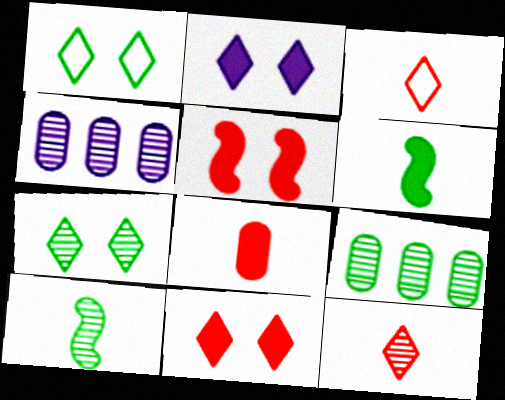[[1, 6, 9], 
[7, 9, 10]]